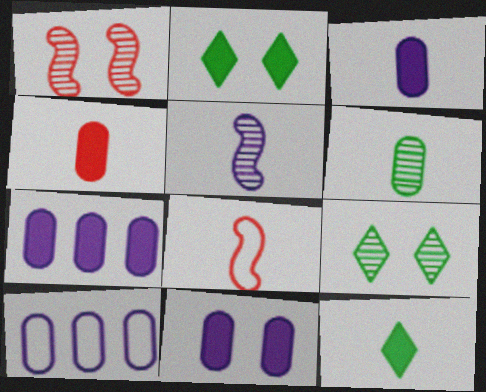[[1, 10, 12], 
[3, 7, 11], 
[7, 8, 9]]